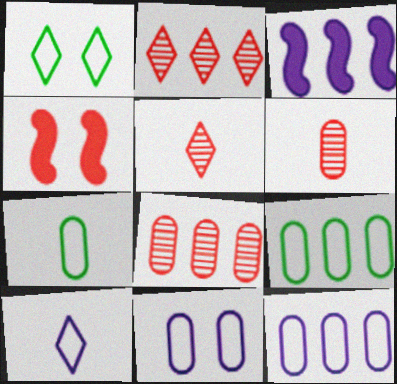[[1, 3, 6], 
[2, 3, 9]]